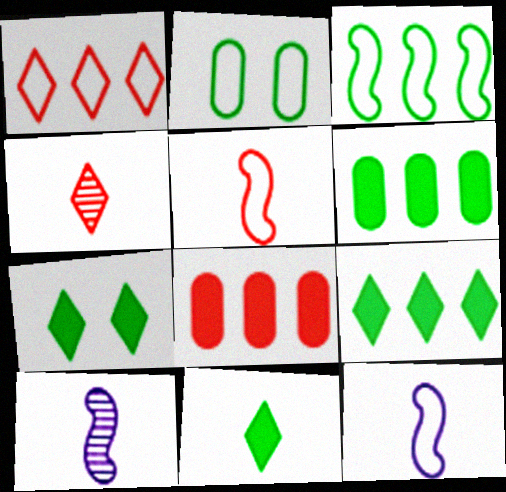[[1, 2, 12], 
[7, 9, 11]]